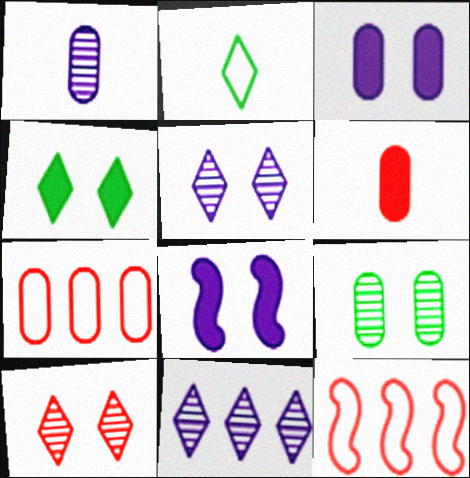[[1, 4, 12], 
[6, 10, 12]]